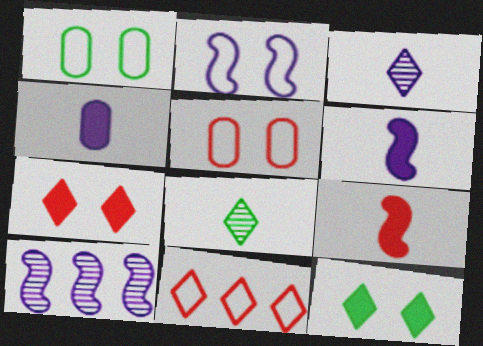[[2, 6, 10], 
[3, 11, 12]]